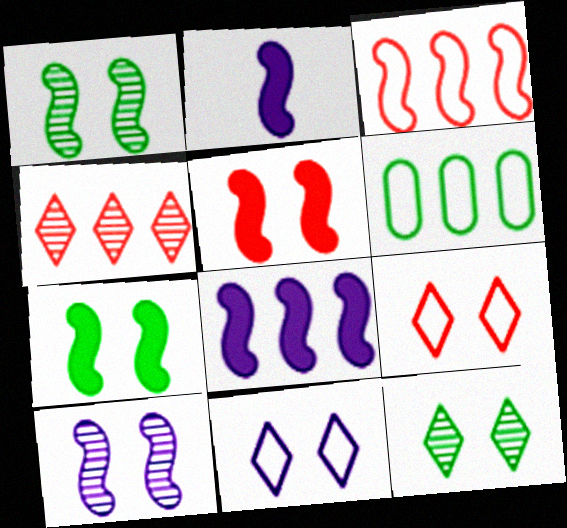[[1, 2, 3], 
[4, 6, 8]]